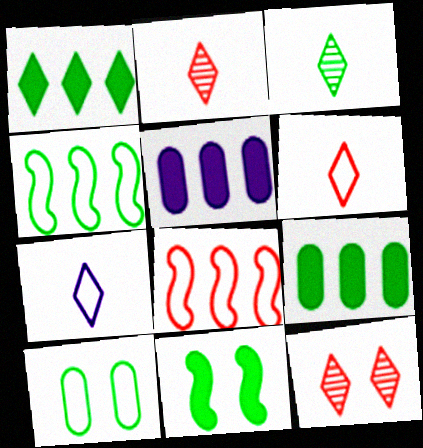[[1, 7, 12], 
[7, 8, 10]]